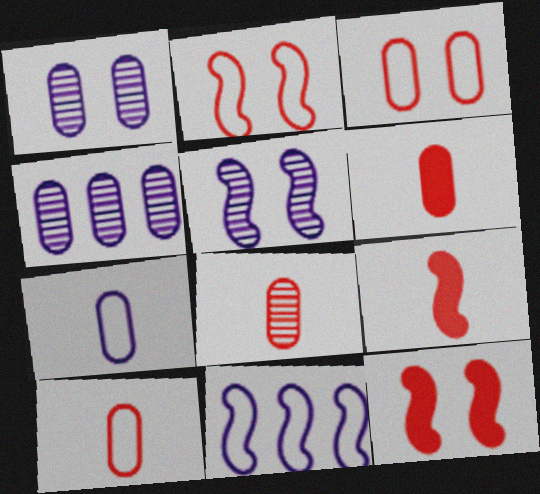[[6, 8, 10]]